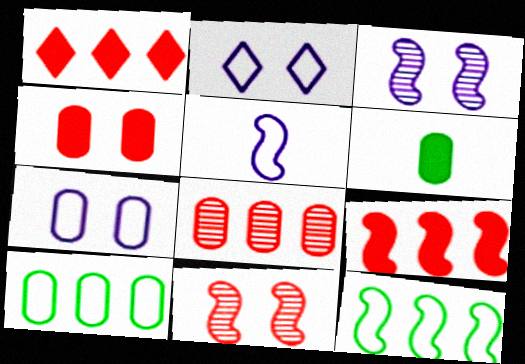[[6, 7, 8]]